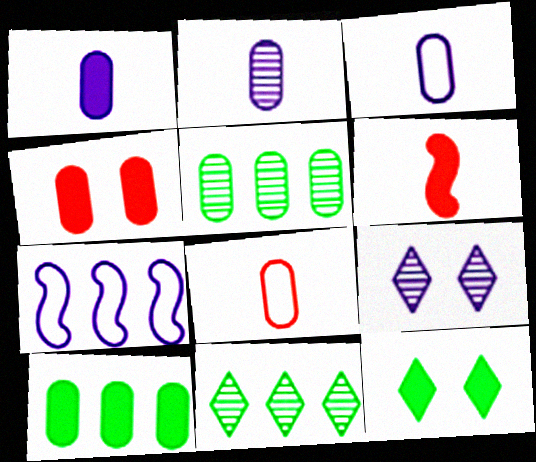[[1, 2, 3], 
[1, 4, 10], 
[1, 7, 9], 
[3, 4, 5]]